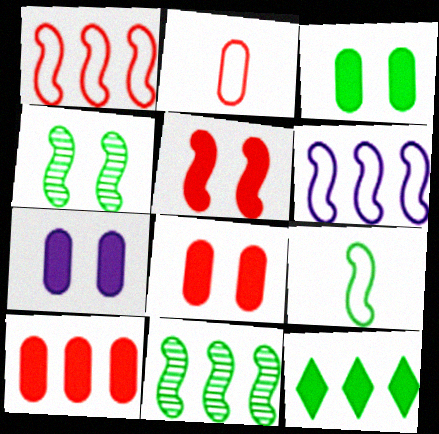[[3, 7, 8]]